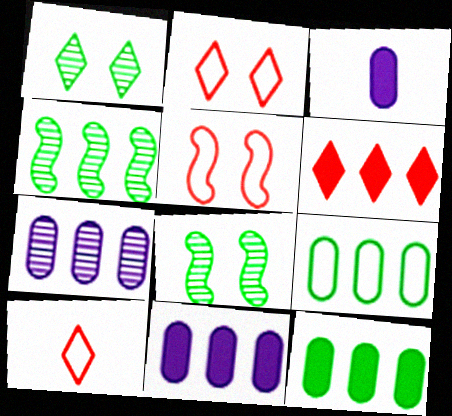[[2, 3, 4], 
[8, 10, 11]]